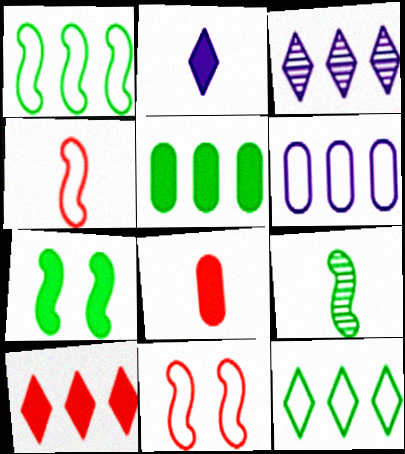[[1, 7, 9], 
[3, 10, 12]]